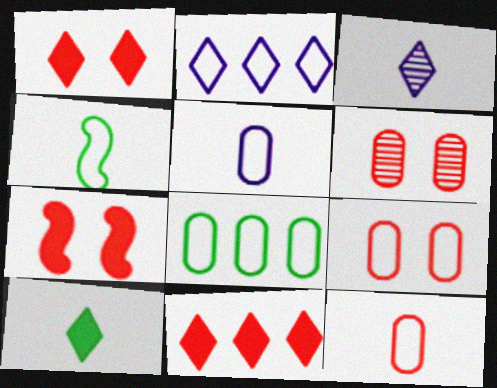[[2, 4, 9], 
[3, 7, 8], 
[5, 8, 9]]